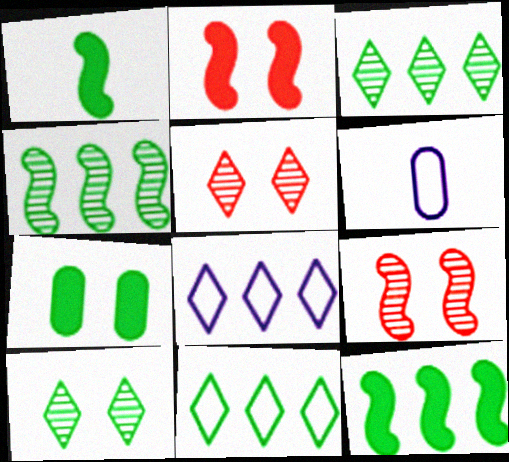[[2, 3, 6], 
[5, 6, 12]]